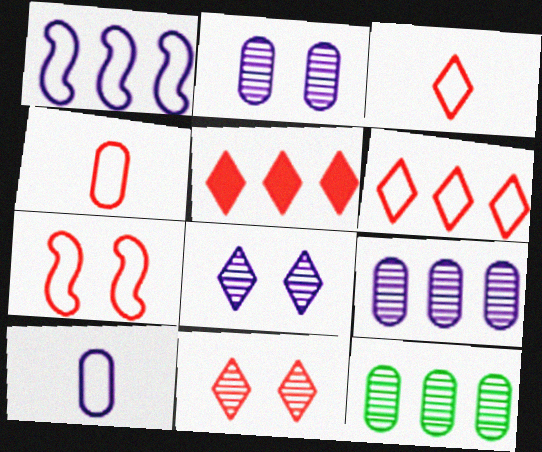[[1, 5, 12], 
[3, 5, 11], 
[4, 6, 7]]